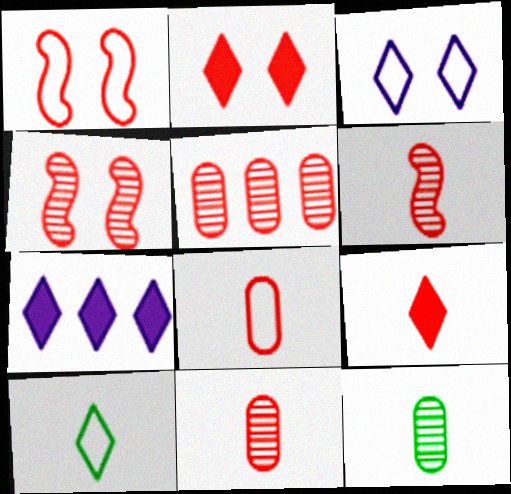[[1, 5, 9], 
[1, 7, 12], 
[6, 8, 9]]